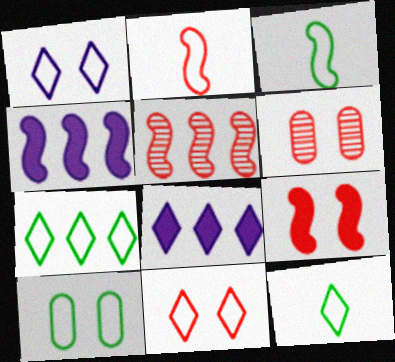[[2, 5, 9], 
[3, 6, 8], 
[3, 7, 10], 
[4, 6, 12], 
[6, 9, 11]]